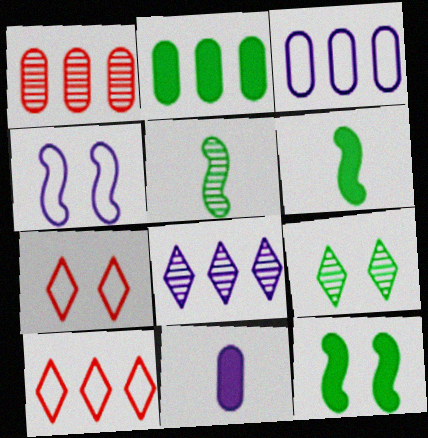[[1, 2, 3], 
[4, 8, 11]]